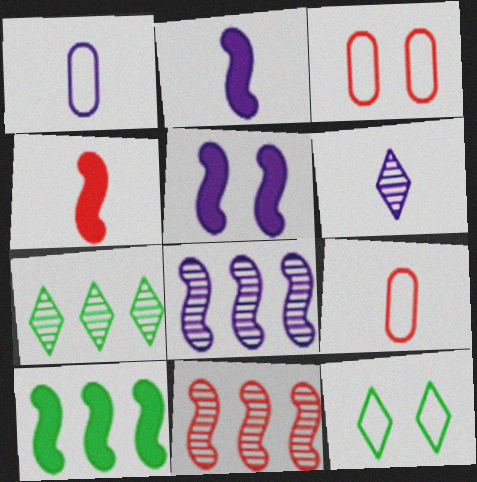[[1, 2, 6], 
[2, 3, 7], 
[3, 6, 10], 
[4, 5, 10], 
[5, 7, 9]]